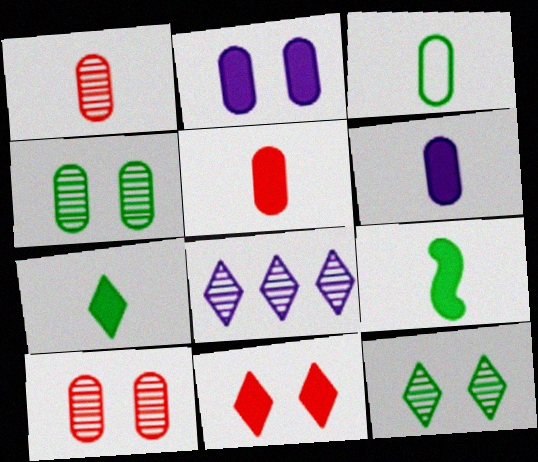[[1, 3, 6]]